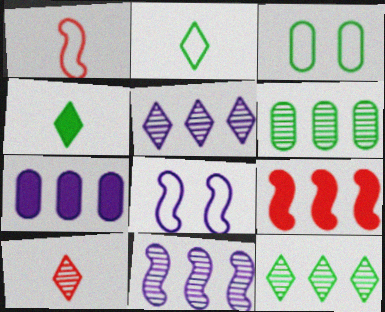[]